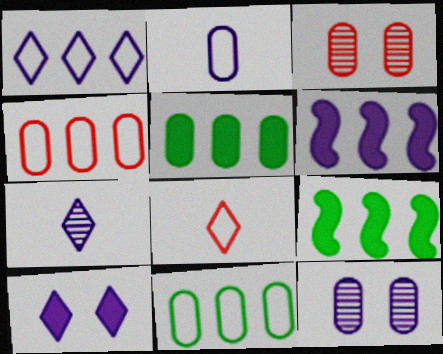[[1, 7, 10], 
[2, 3, 5], 
[8, 9, 12]]